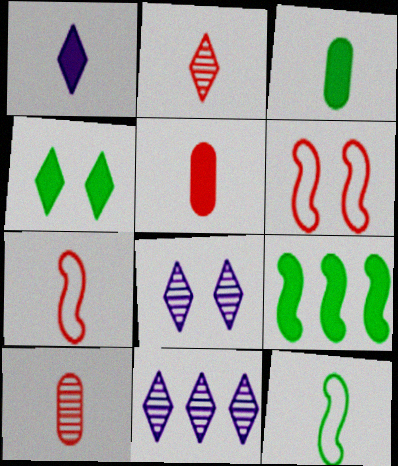[[1, 10, 12], 
[2, 5, 7], 
[3, 4, 9], 
[3, 6, 11]]